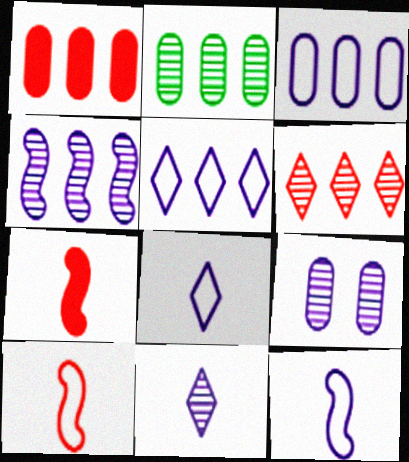[[1, 2, 3], 
[2, 4, 6], 
[4, 9, 11]]